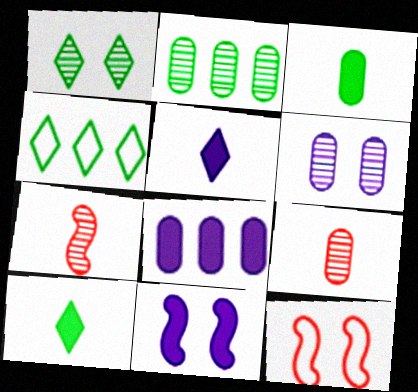[[1, 4, 10], 
[2, 5, 12], 
[2, 6, 9], 
[4, 9, 11], 
[5, 8, 11]]